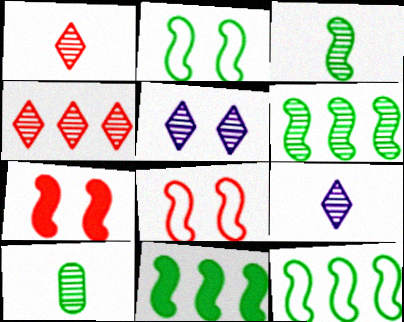[[2, 3, 11], 
[6, 11, 12]]